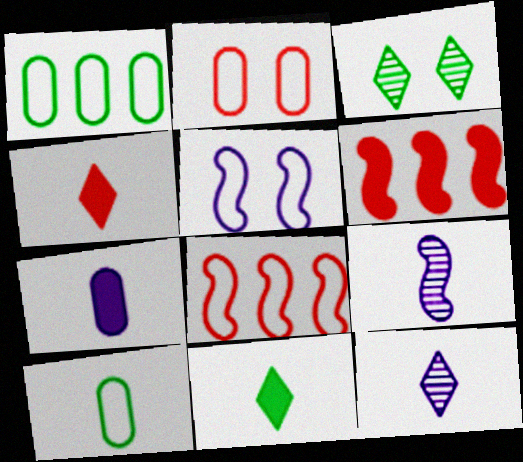[[3, 7, 8], 
[4, 9, 10]]